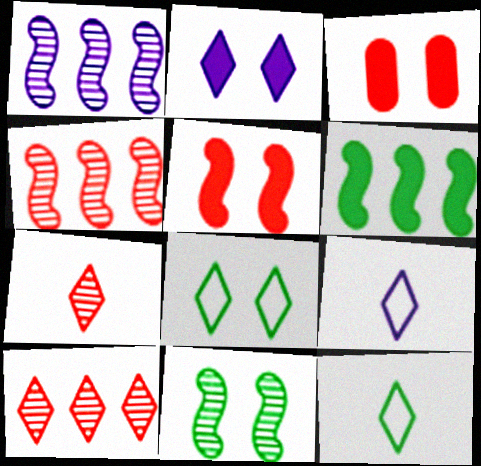[[1, 3, 12], 
[2, 10, 12]]